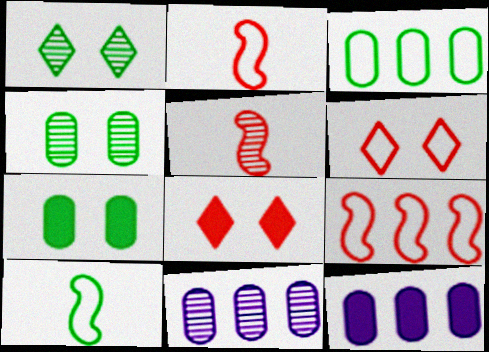[[1, 2, 12], 
[1, 5, 11], 
[8, 10, 11]]